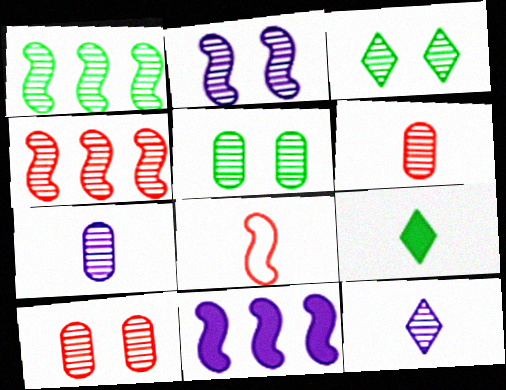[[1, 10, 12], 
[2, 3, 10], 
[3, 4, 7], 
[4, 5, 12], 
[7, 8, 9]]